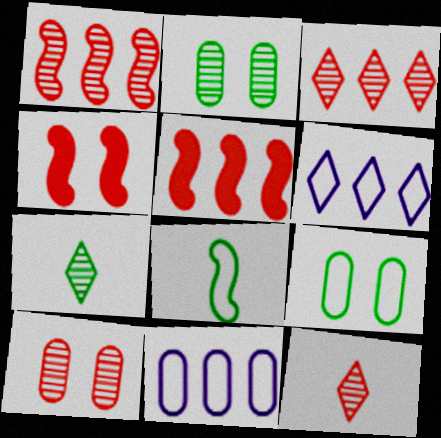[[1, 10, 12], 
[4, 7, 11]]